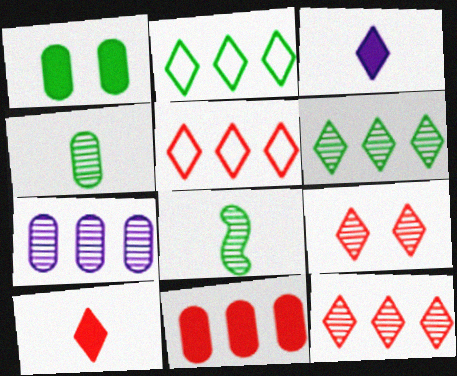[[1, 2, 8], 
[2, 3, 9], 
[5, 9, 10], 
[7, 8, 9]]